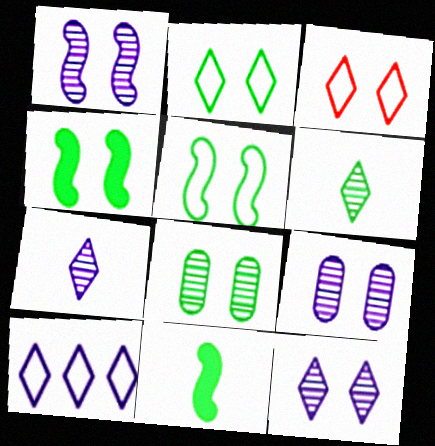[[1, 9, 12], 
[2, 4, 8], 
[3, 4, 9]]